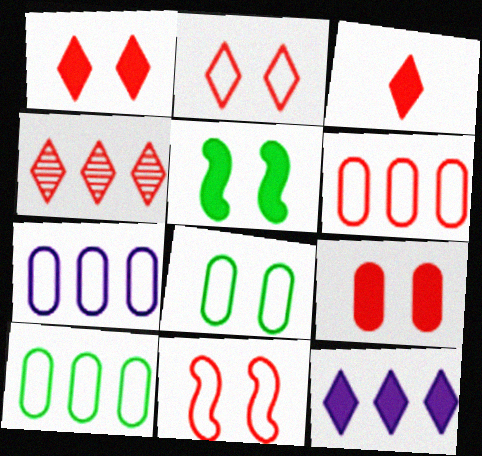[[2, 3, 4], 
[6, 7, 10]]